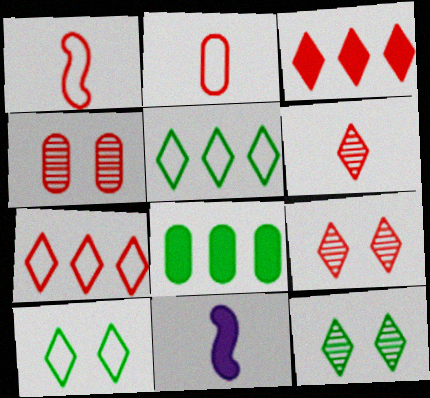[[1, 3, 4], 
[4, 5, 11]]